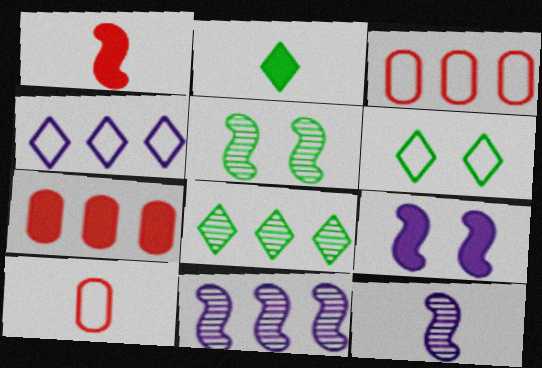[[2, 6, 8], 
[2, 7, 9], 
[2, 10, 12], 
[6, 7, 12], 
[8, 9, 10]]